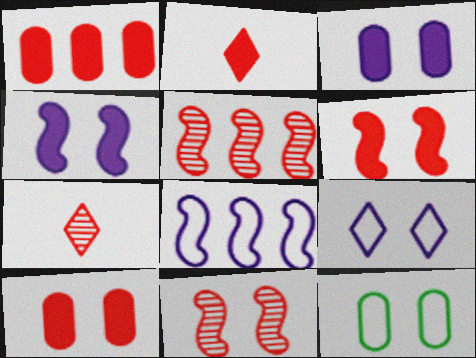[[1, 2, 6]]